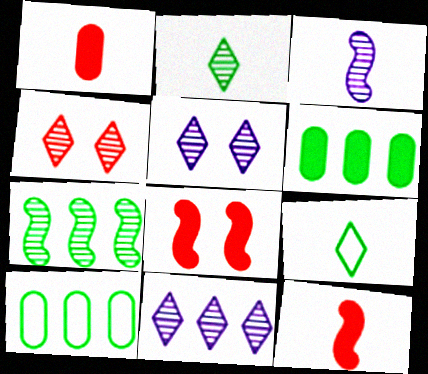[[1, 3, 9], 
[2, 4, 11], 
[5, 10, 12]]